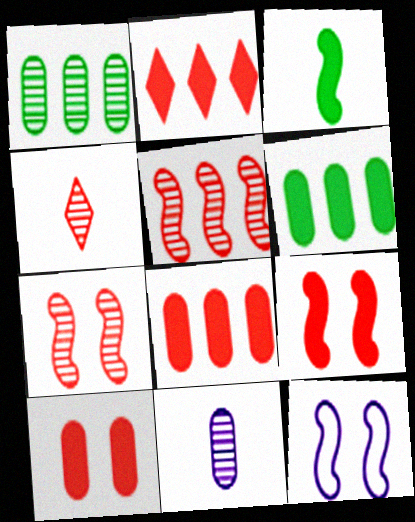[[3, 5, 12], 
[4, 6, 12]]